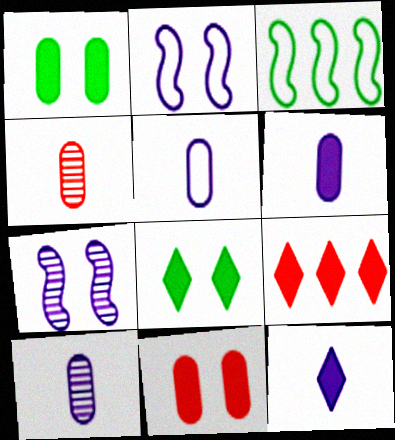[[5, 6, 10], 
[8, 9, 12]]